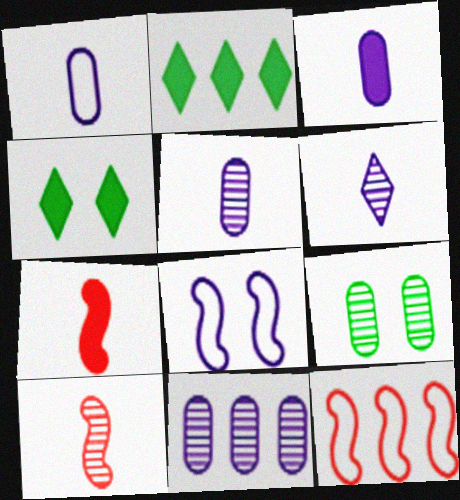[[1, 3, 5], 
[2, 11, 12], 
[4, 5, 12]]